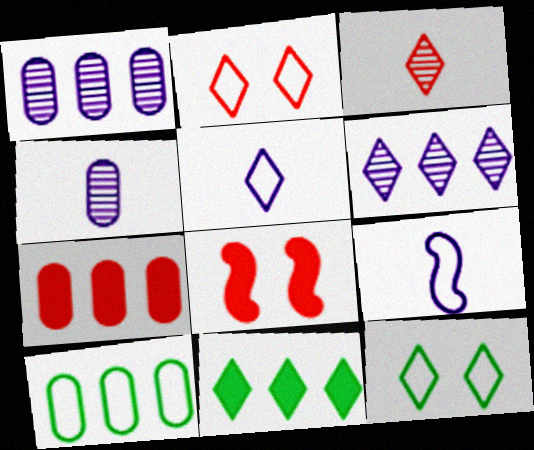[[1, 7, 10], 
[2, 9, 10]]